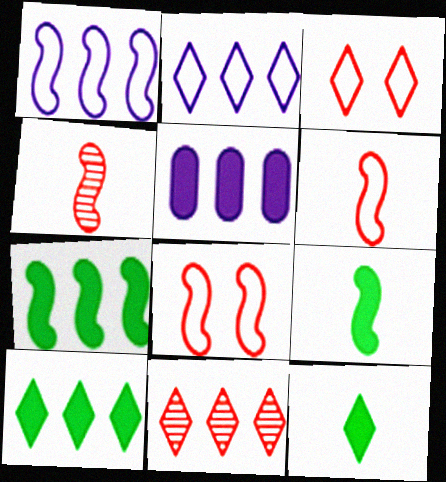[[2, 10, 11]]